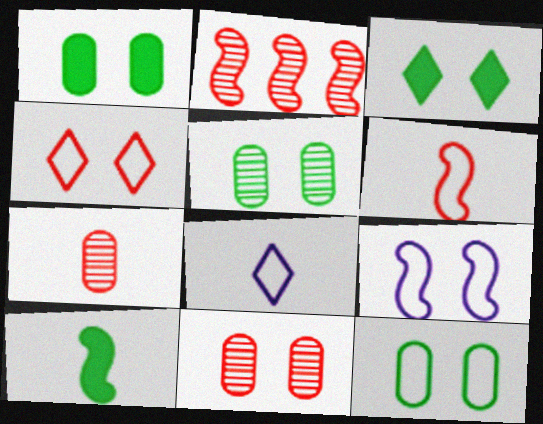[[1, 2, 8], 
[1, 5, 12], 
[2, 9, 10], 
[3, 9, 11], 
[4, 9, 12], 
[7, 8, 10]]